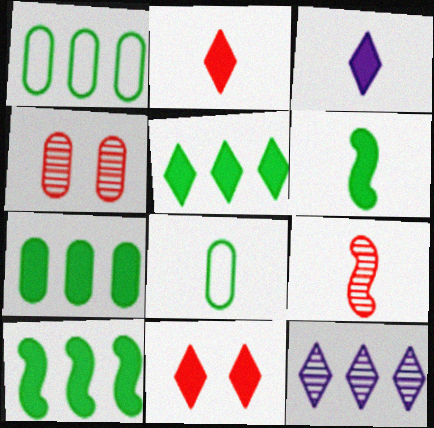[[3, 5, 11], 
[3, 8, 9], 
[5, 7, 10]]